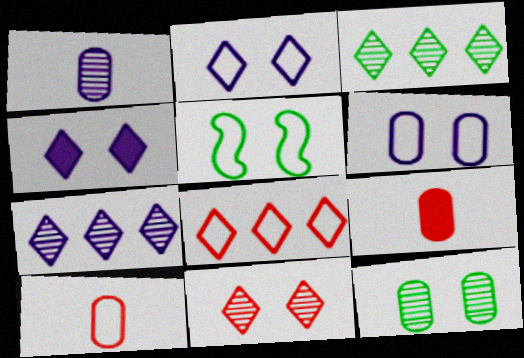[[5, 7, 9]]